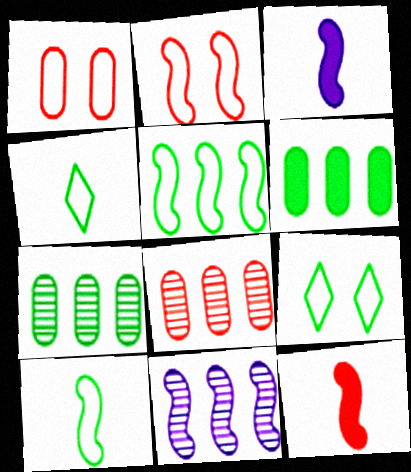[[3, 8, 9]]